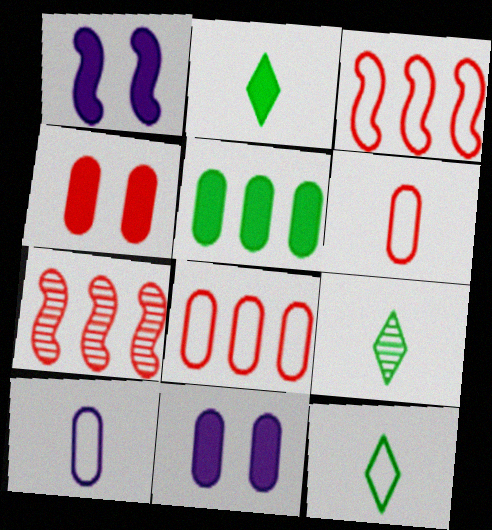[[1, 8, 9], 
[2, 9, 12], 
[3, 9, 11], 
[7, 11, 12]]